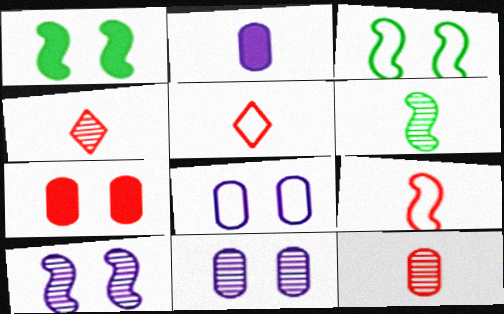[[2, 5, 6]]